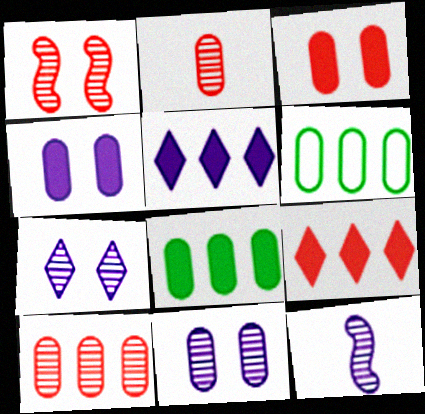[[2, 4, 6]]